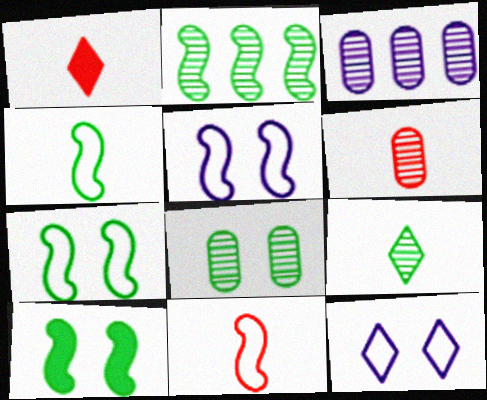[[1, 3, 7], 
[1, 6, 11], 
[2, 4, 10], 
[2, 8, 9], 
[3, 6, 8]]